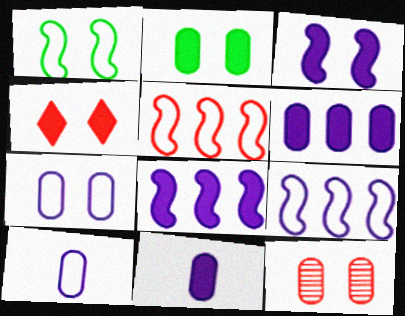[[2, 3, 4], 
[2, 7, 12]]